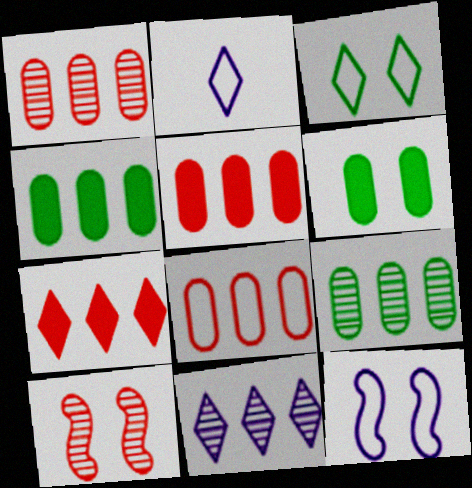[[1, 5, 8], 
[2, 4, 10]]